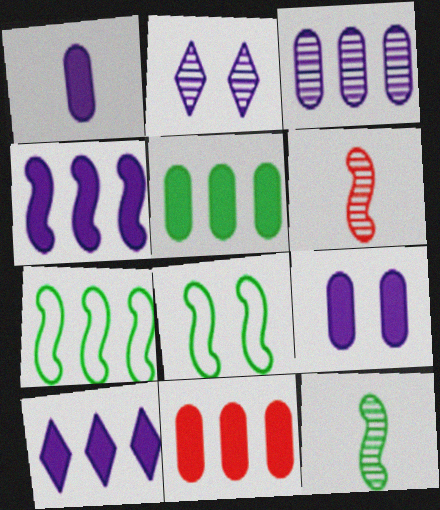[[4, 6, 8]]